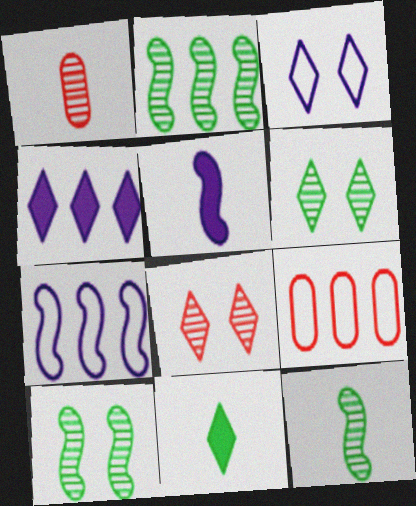[[2, 4, 9], 
[2, 10, 12], 
[5, 6, 9]]